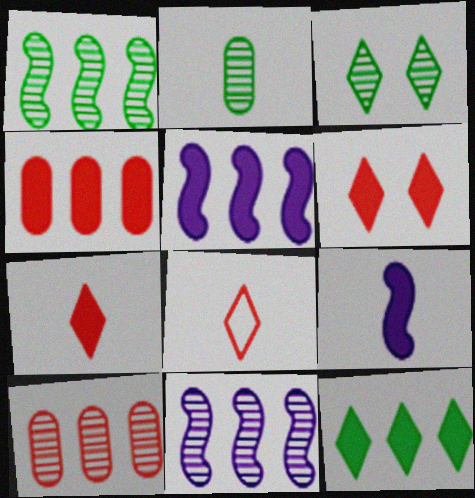[[1, 2, 3], 
[2, 8, 9], 
[4, 5, 12]]